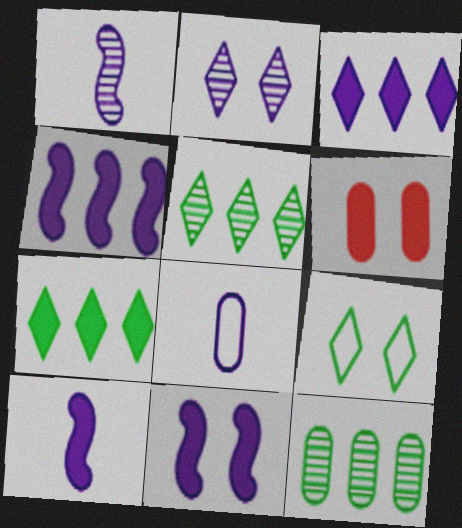[[2, 4, 8], 
[4, 10, 11], 
[6, 7, 10], 
[6, 8, 12]]